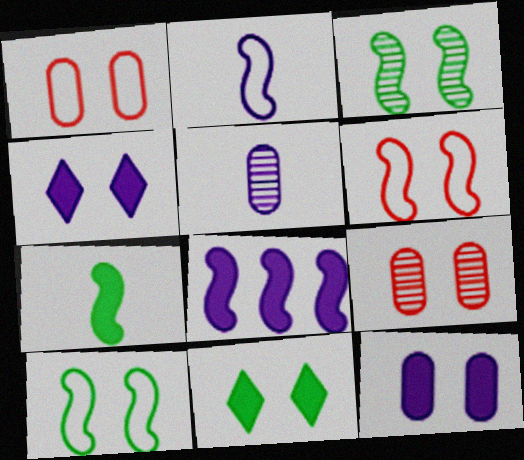[[1, 3, 4], 
[4, 9, 10]]